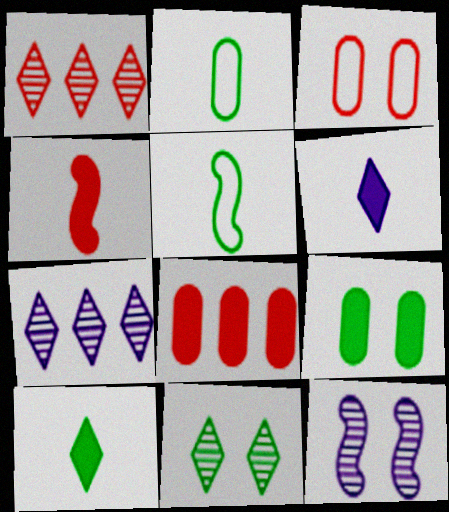[[1, 3, 4]]